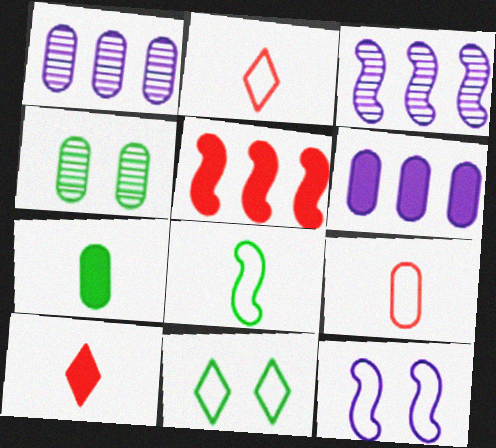[[4, 6, 9]]